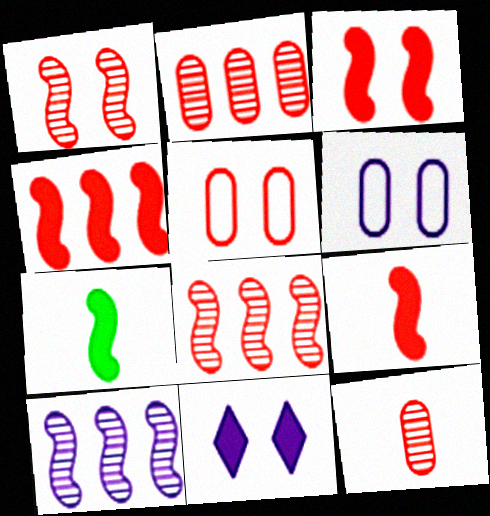[[3, 4, 9]]